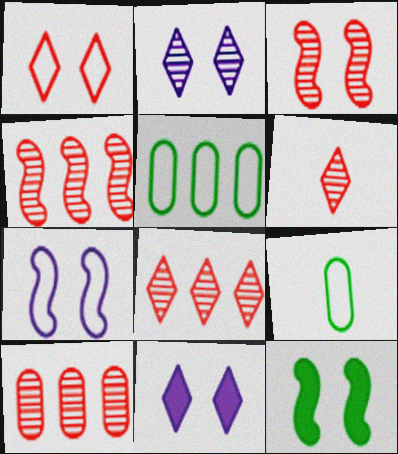[[3, 6, 10], 
[3, 7, 12], 
[4, 8, 10], 
[4, 9, 11]]